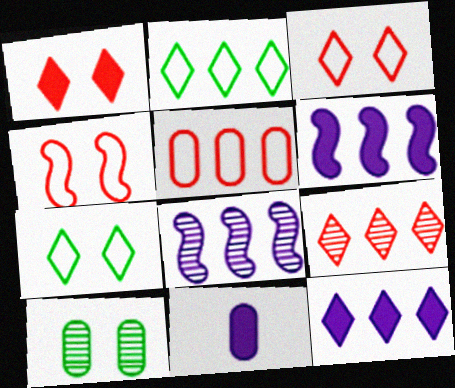[[2, 9, 12], 
[5, 10, 11]]